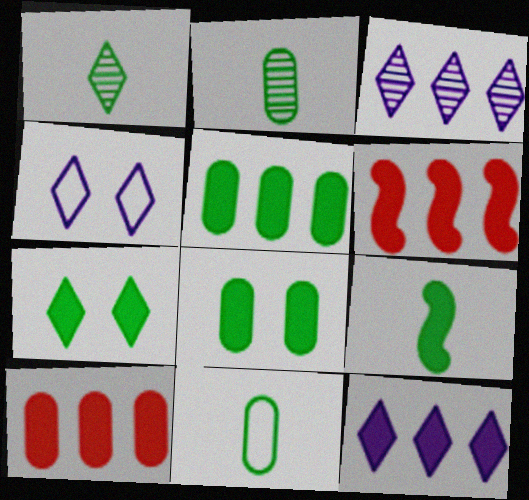[[1, 9, 11], 
[2, 4, 6], 
[5, 6, 12], 
[5, 7, 9]]